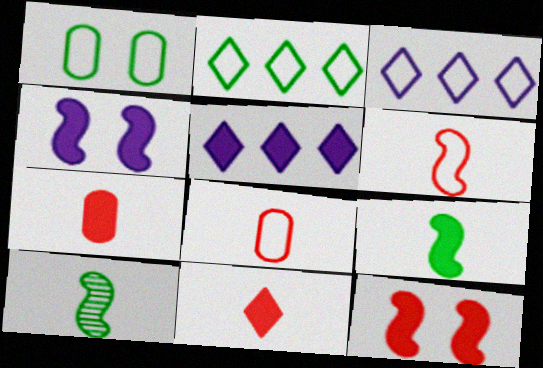[[1, 3, 6]]